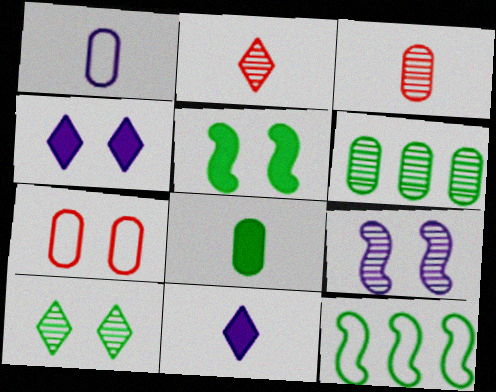[[1, 3, 8], 
[2, 6, 9], 
[3, 4, 12], 
[8, 10, 12]]